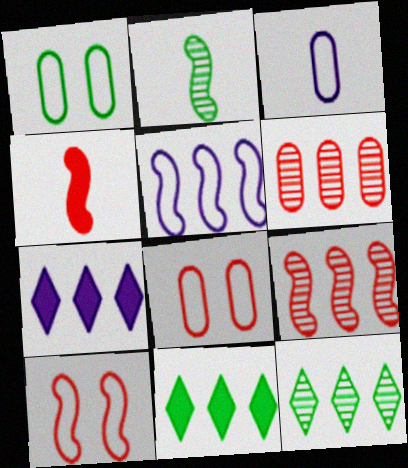[[1, 2, 11], 
[2, 7, 8], 
[4, 9, 10], 
[5, 6, 11]]